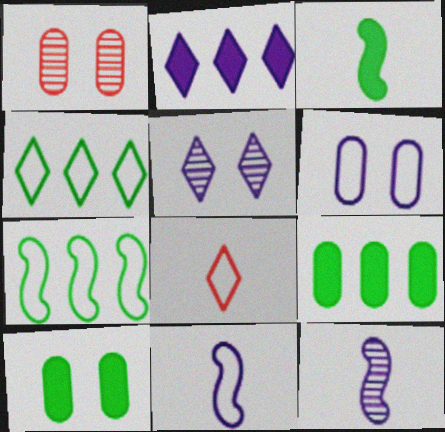[[1, 6, 10], 
[2, 6, 12], 
[6, 7, 8]]